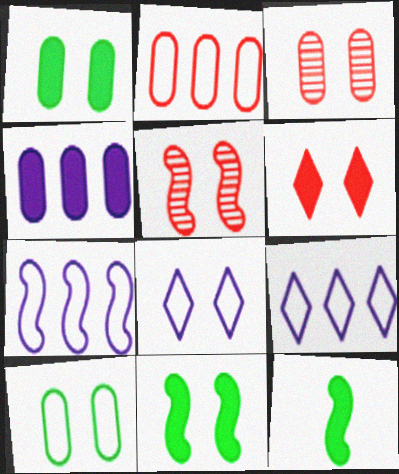[[1, 5, 8], 
[3, 8, 11], 
[3, 9, 12], 
[4, 6, 12], 
[5, 7, 12]]